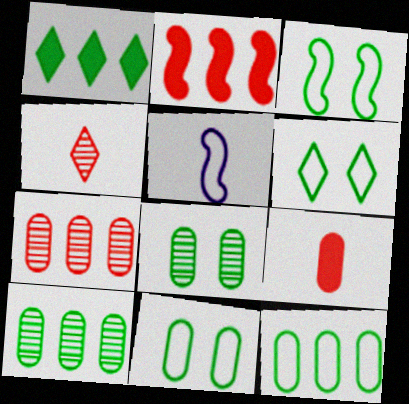[[3, 6, 11]]